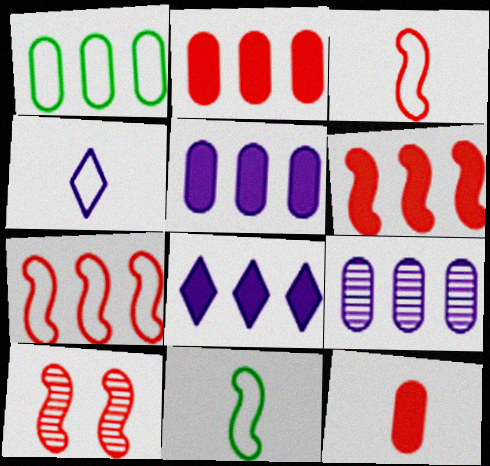[[1, 2, 9], 
[3, 6, 10]]